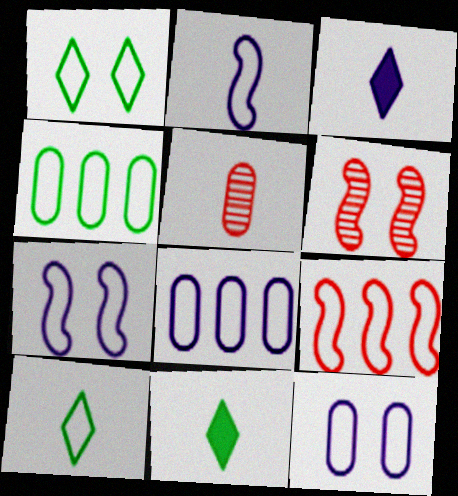[[2, 5, 11], 
[3, 4, 6], 
[6, 8, 11], 
[9, 10, 12]]